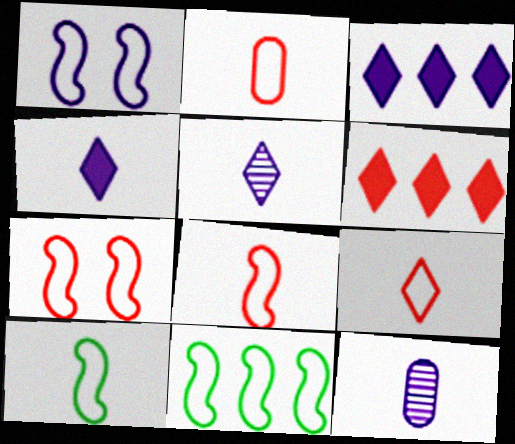[[1, 3, 12], 
[1, 8, 11], 
[2, 8, 9]]